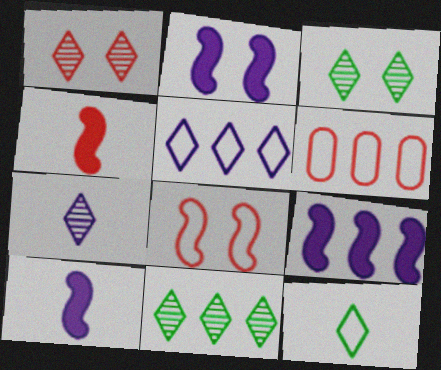[[1, 4, 6], 
[1, 7, 11], 
[2, 9, 10], 
[3, 6, 10], 
[6, 9, 11]]